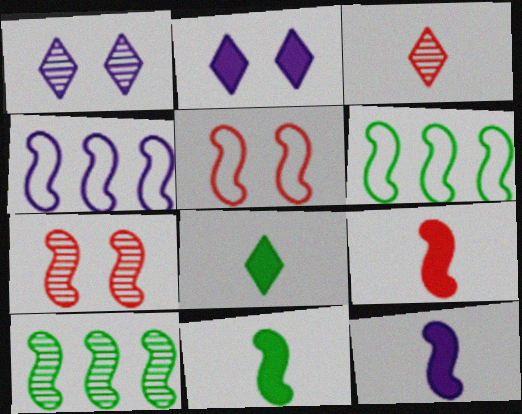[[4, 7, 11], 
[5, 10, 12], 
[6, 7, 12], 
[9, 11, 12]]